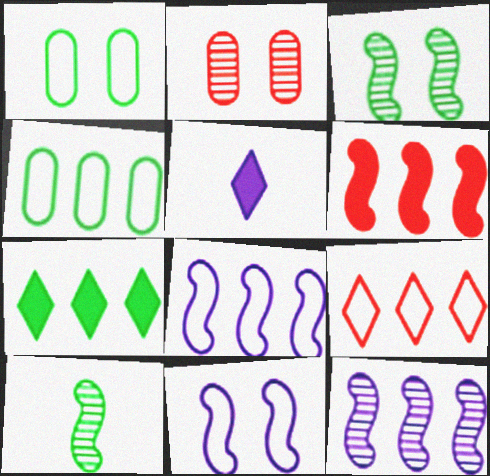[[1, 7, 10], 
[4, 8, 9], 
[6, 10, 11]]